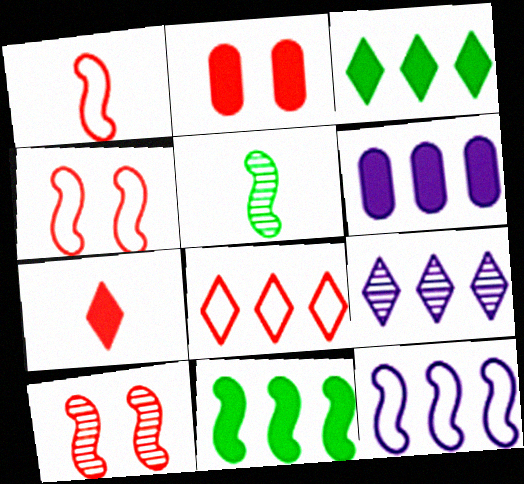[[3, 8, 9], 
[6, 9, 12]]